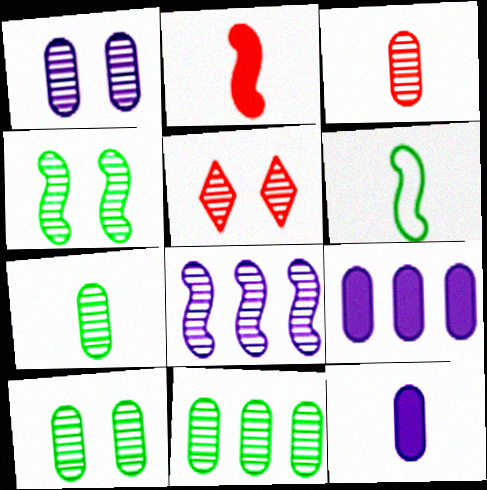[[1, 3, 11], 
[1, 4, 5], 
[5, 6, 9], 
[5, 7, 8], 
[7, 10, 11]]